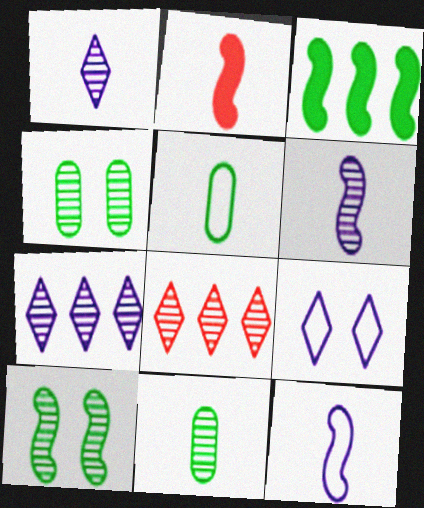[[1, 2, 5], 
[4, 6, 8]]